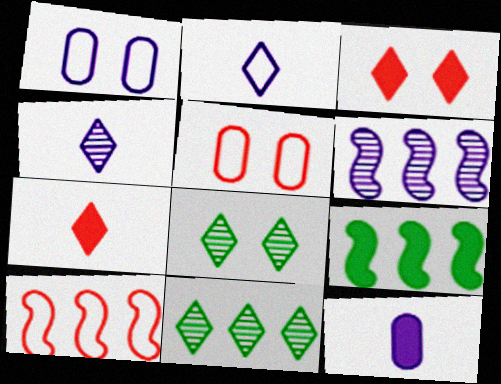[[2, 3, 11], 
[3, 9, 12], 
[4, 5, 9], 
[6, 9, 10], 
[8, 10, 12]]